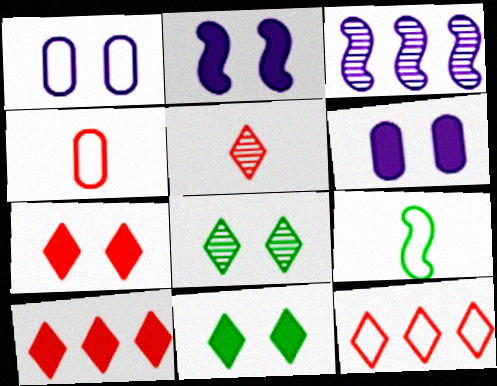[[1, 9, 12], 
[3, 4, 11], 
[5, 7, 12]]